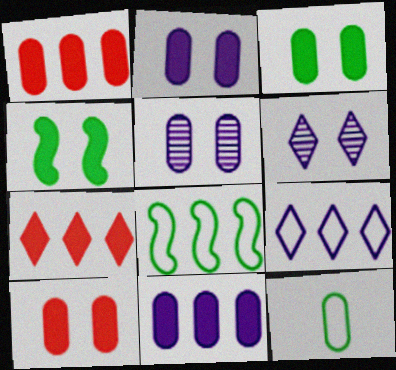[[1, 5, 12], 
[2, 3, 10]]